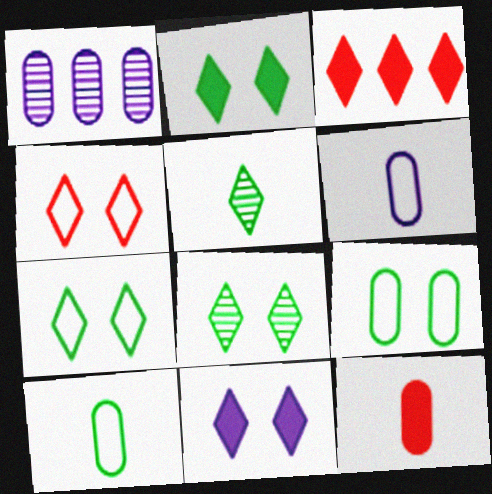[[1, 9, 12], 
[2, 7, 8], 
[4, 8, 11]]